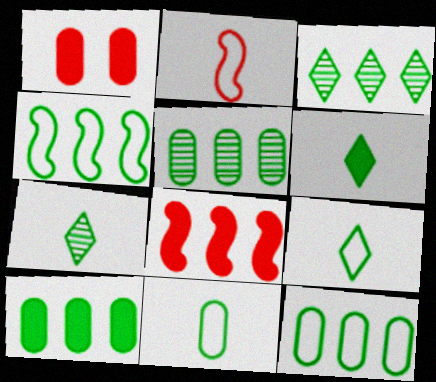[[3, 4, 10], 
[5, 10, 12], 
[6, 7, 9]]